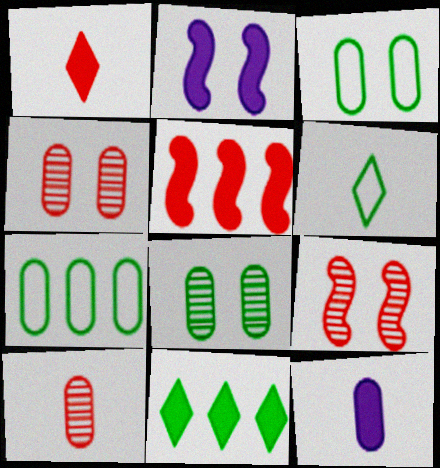[[4, 7, 12]]